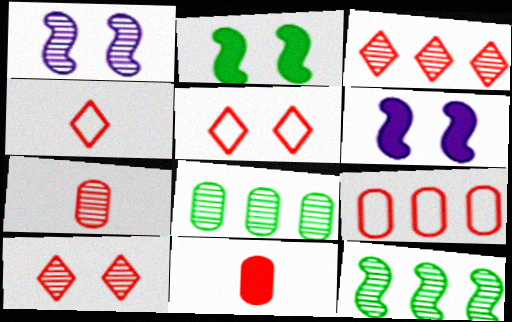[[4, 6, 8]]